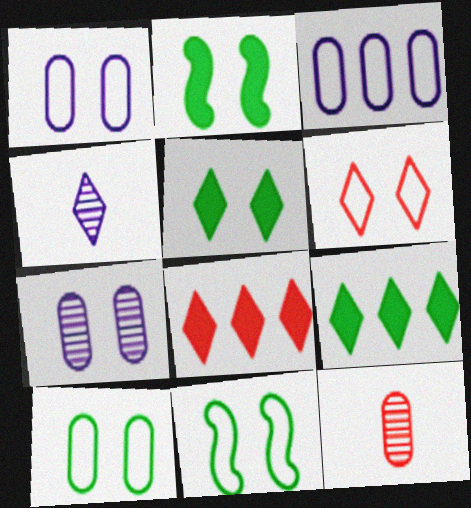[[1, 6, 11], 
[2, 6, 7], 
[4, 6, 9]]